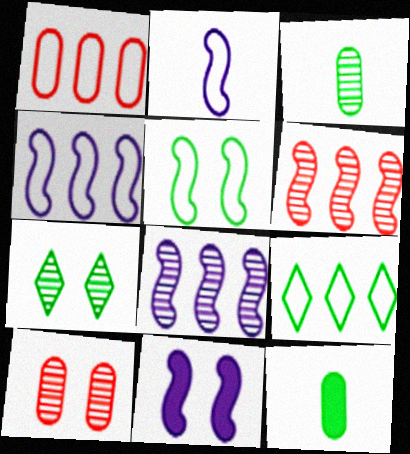[[1, 4, 9], 
[2, 8, 11]]